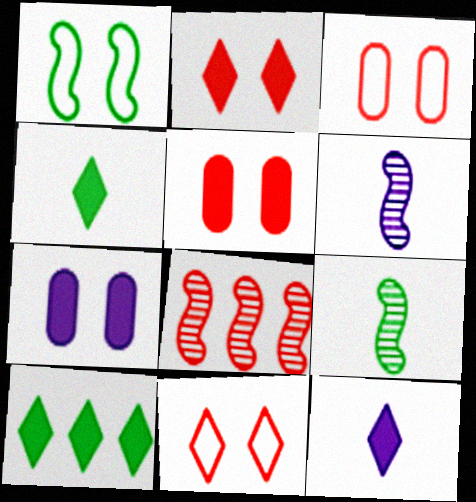[[2, 10, 12], 
[3, 6, 10]]